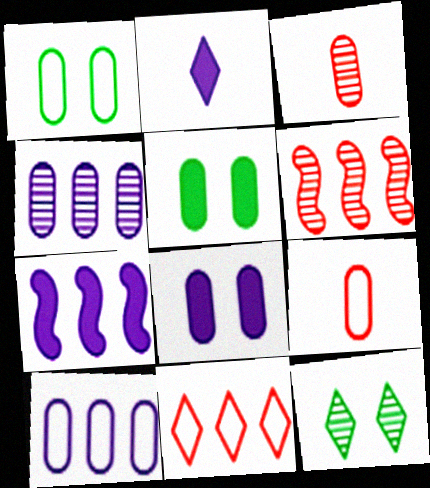[[1, 2, 6], 
[1, 9, 10], 
[2, 7, 8], 
[2, 11, 12], 
[3, 5, 10], 
[4, 5, 9], 
[7, 9, 12]]